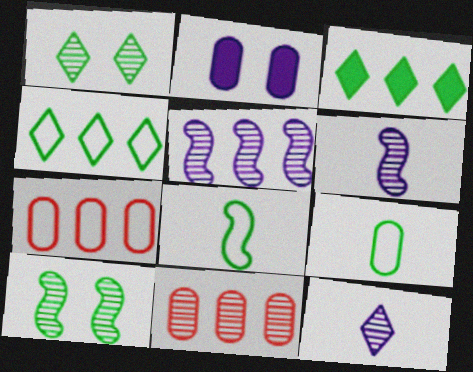[[1, 6, 11], 
[2, 9, 11], 
[3, 5, 7], 
[3, 9, 10], 
[10, 11, 12]]